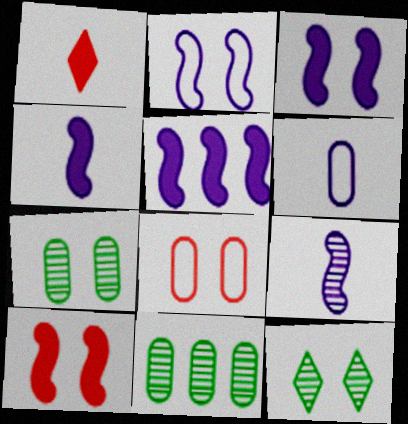[[1, 2, 11], 
[2, 5, 9], 
[3, 4, 5], 
[3, 8, 12]]